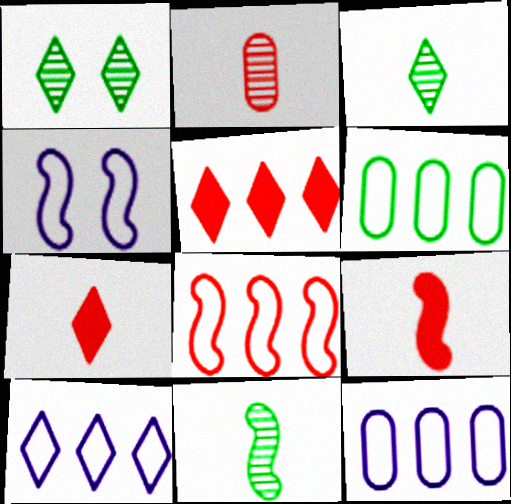[[1, 7, 10], 
[1, 9, 12], 
[6, 8, 10]]